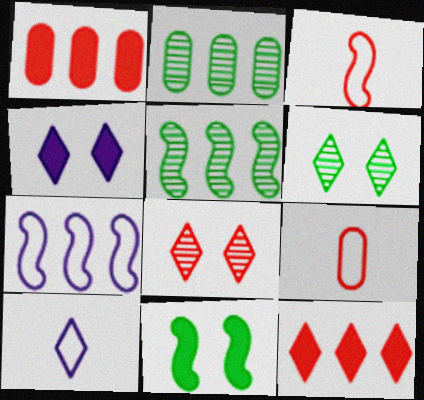[[1, 3, 8], 
[2, 3, 4], 
[2, 7, 12], 
[4, 5, 9], 
[6, 10, 12]]